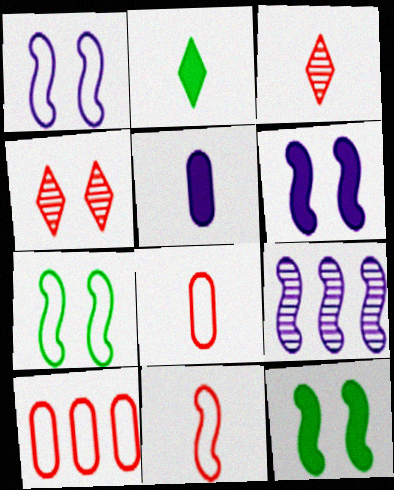[[9, 11, 12]]